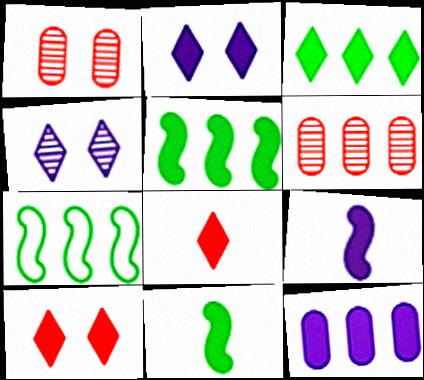[[2, 3, 8], 
[2, 9, 12], 
[10, 11, 12]]